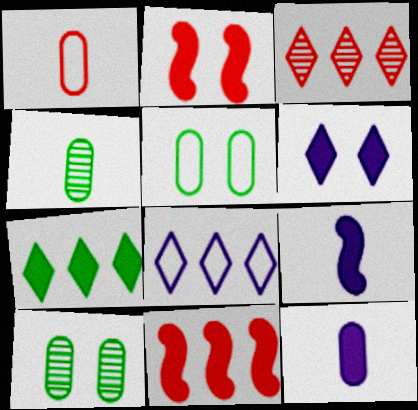[[1, 2, 3], 
[1, 4, 12], 
[2, 4, 8], 
[2, 7, 12], 
[3, 5, 9], 
[3, 7, 8]]